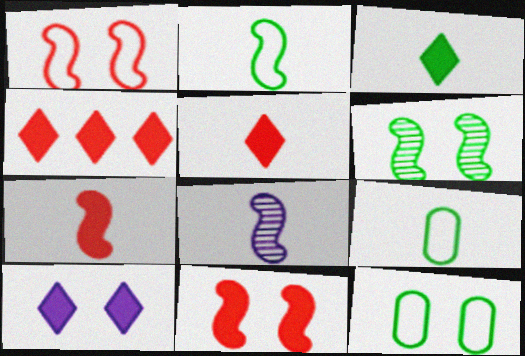[[2, 7, 8], 
[3, 4, 10], 
[4, 8, 12], 
[5, 8, 9]]